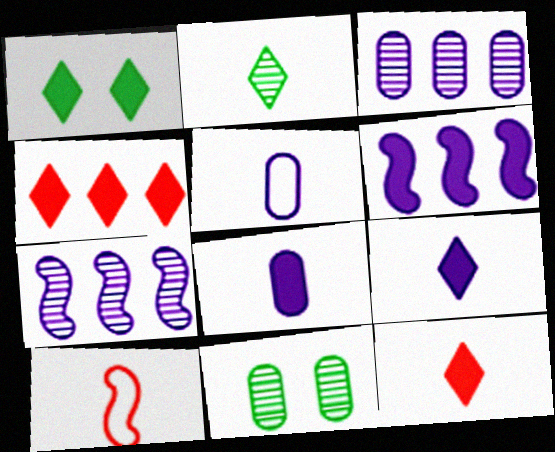[[1, 3, 10], 
[1, 4, 9], 
[2, 8, 10]]